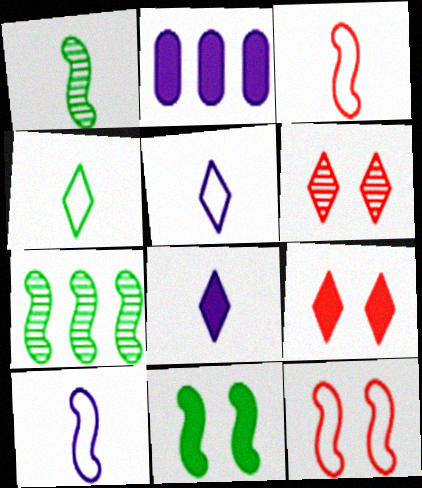[]